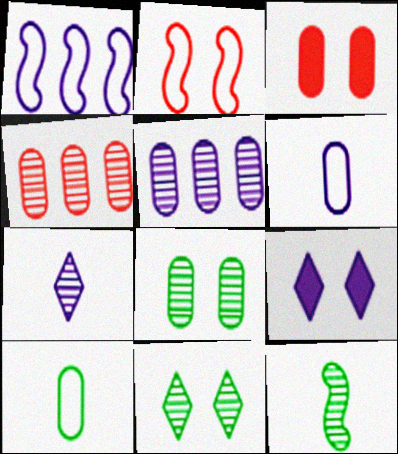[[2, 8, 9], 
[3, 5, 10]]